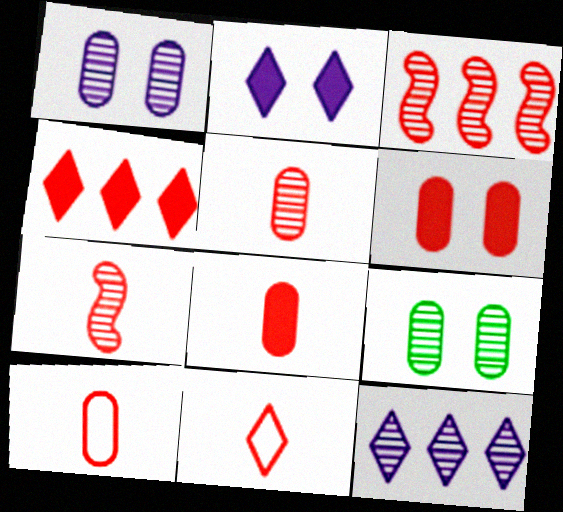[[3, 6, 11], 
[5, 8, 10], 
[7, 8, 11], 
[7, 9, 12]]